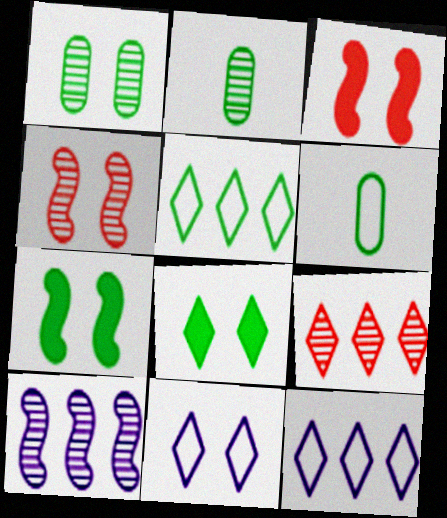[[1, 3, 11], 
[2, 3, 12], 
[2, 5, 7]]